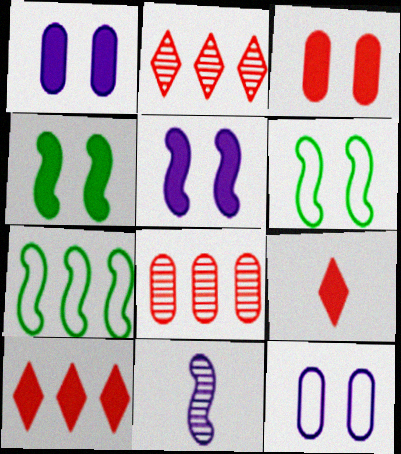[]